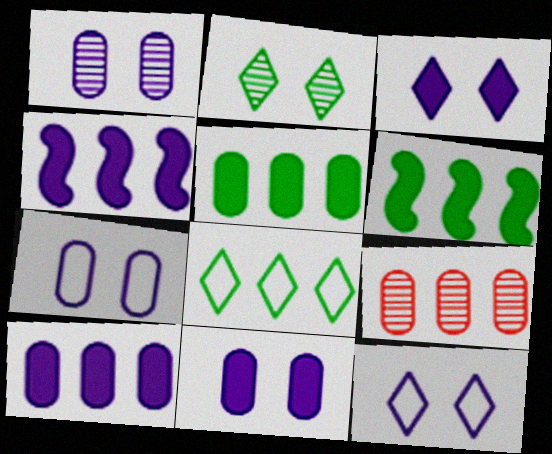[[1, 7, 11], 
[4, 8, 9]]